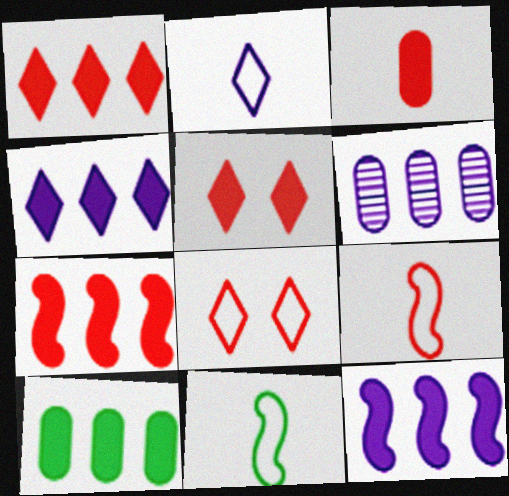[[1, 10, 12], 
[3, 5, 7], 
[4, 7, 10], 
[5, 6, 11]]